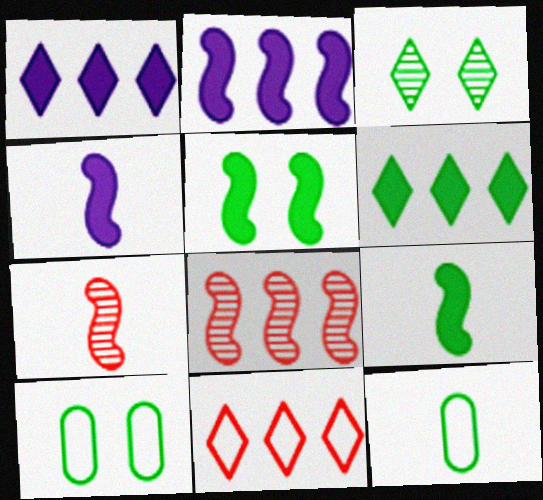[[1, 7, 10], 
[3, 5, 10]]